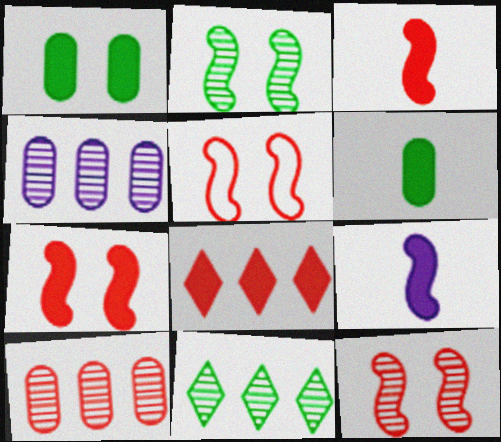[[1, 8, 9], 
[5, 7, 12]]